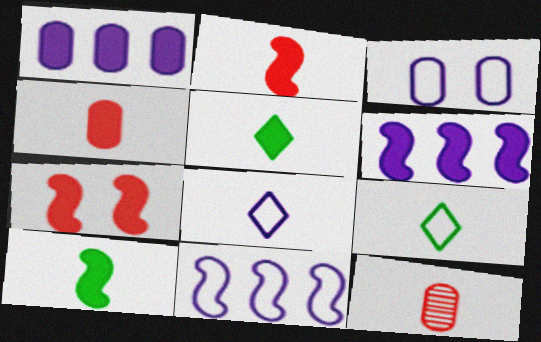[[1, 5, 7], 
[3, 8, 11], 
[6, 7, 10], 
[8, 10, 12]]